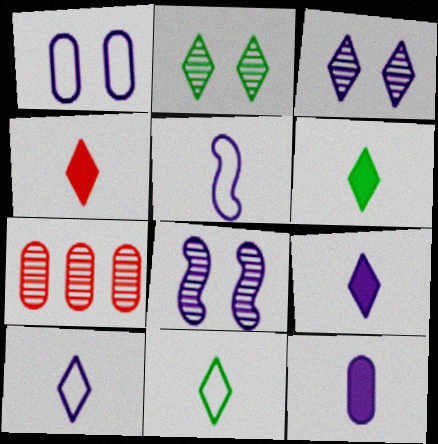[[4, 6, 9]]